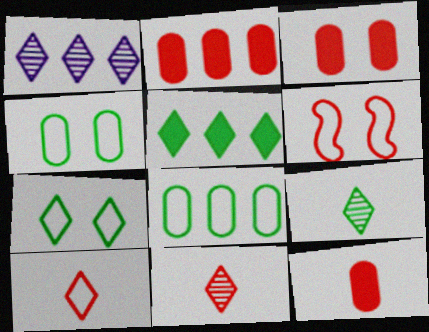[[2, 3, 12], 
[2, 6, 11], 
[5, 7, 9]]